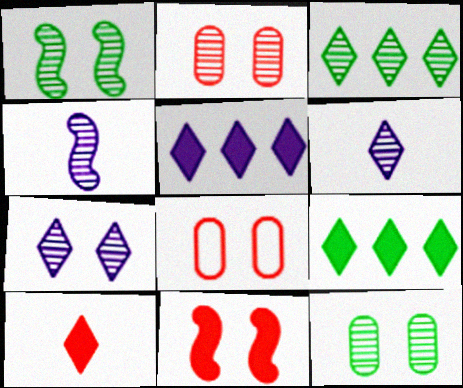[[1, 2, 7], 
[2, 3, 4], 
[4, 8, 9]]